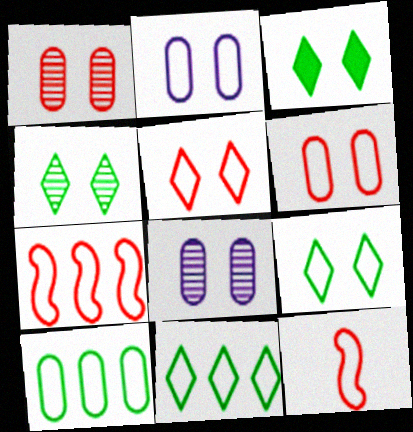[[2, 11, 12], 
[3, 4, 9]]